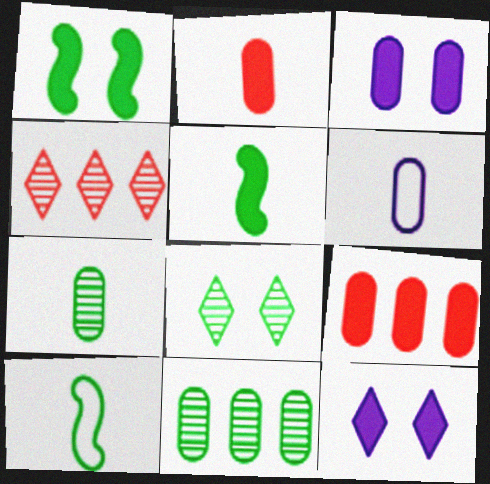[[1, 4, 6], 
[2, 6, 7], 
[3, 4, 10], 
[5, 9, 12]]